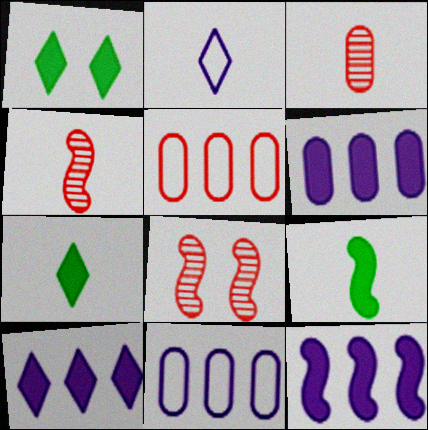[[1, 4, 11], 
[2, 3, 9], 
[6, 10, 12], 
[7, 8, 11]]